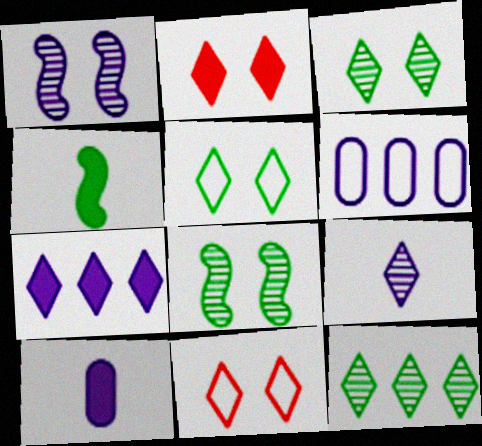[]